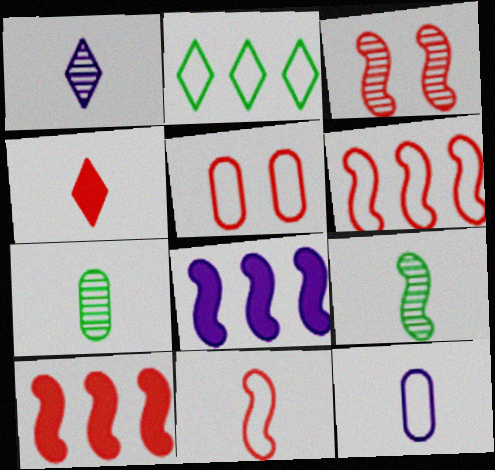[[3, 10, 11], 
[4, 9, 12]]